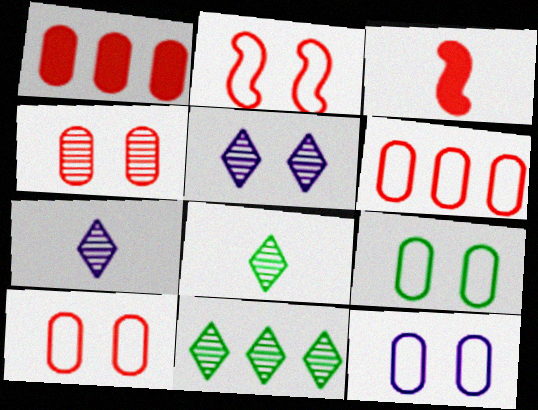[[3, 11, 12], 
[9, 10, 12]]